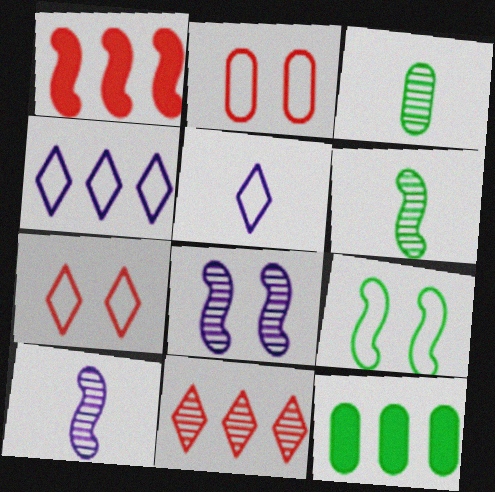[[1, 9, 10], 
[3, 8, 11], 
[7, 10, 12]]